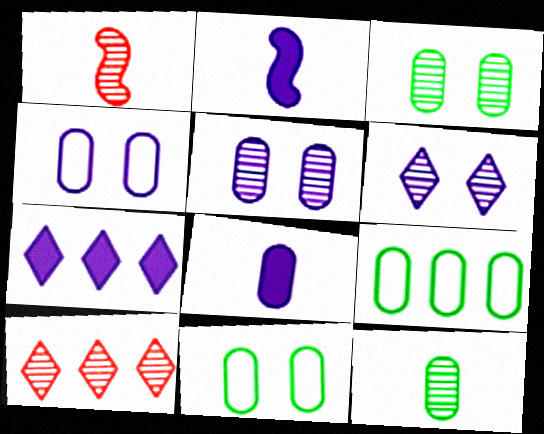[[1, 7, 11], 
[2, 10, 11]]